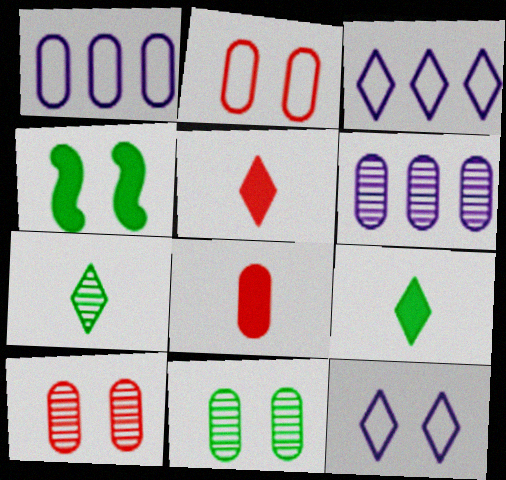[[1, 8, 11], 
[4, 10, 12]]